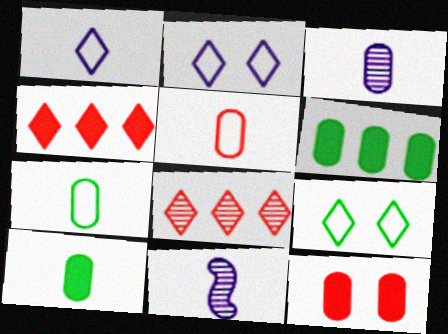[[3, 5, 10]]